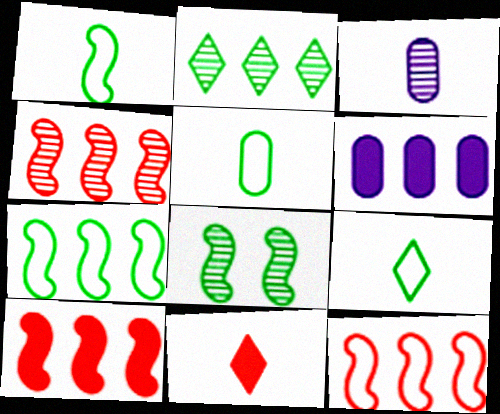[[1, 3, 11], 
[1, 5, 9], 
[2, 6, 12], 
[4, 10, 12]]